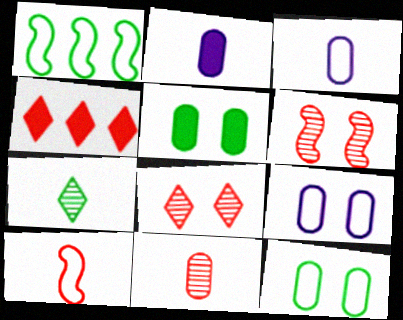[[1, 2, 8], 
[1, 5, 7], 
[2, 7, 10]]